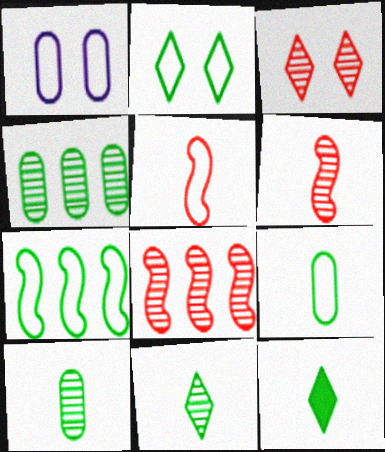[[1, 8, 12], 
[2, 7, 9]]